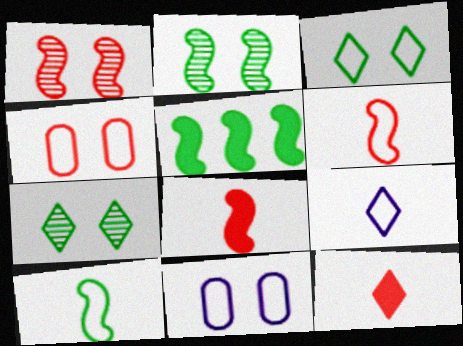[[2, 5, 10]]